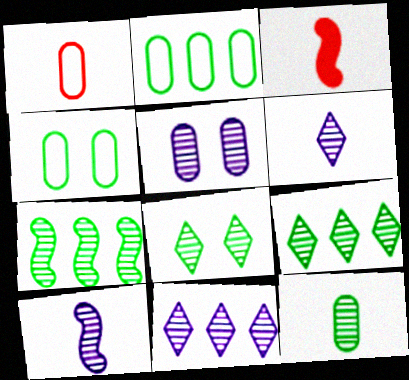[[3, 4, 11], 
[5, 10, 11], 
[7, 8, 12]]